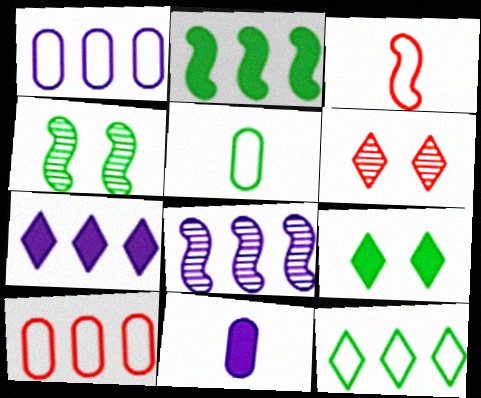[[1, 7, 8]]